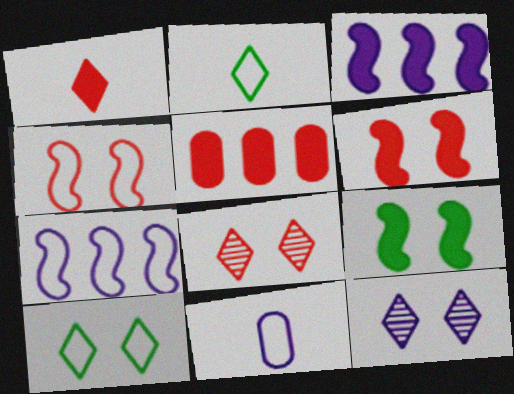[[1, 5, 6], 
[3, 11, 12]]